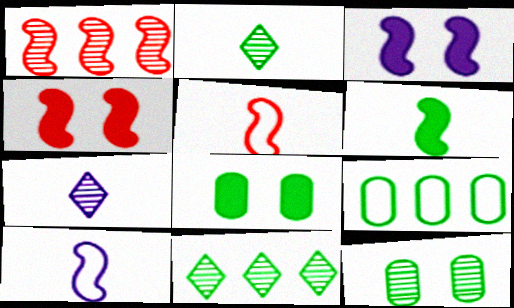[[1, 4, 5], 
[1, 7, 12], 
[4, 7, 9]]